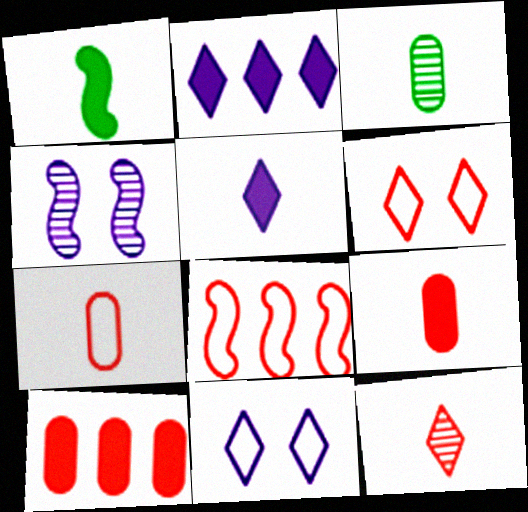[[1, 4, 8], 
[1, 5, 9], 
[6, 7, 8]]